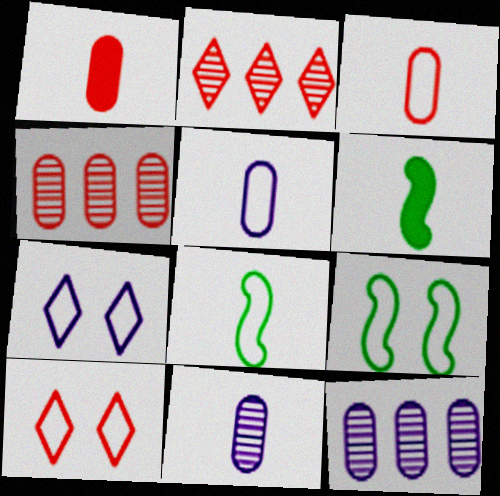[[4, 6, 7], 
[6, 10, 12]]